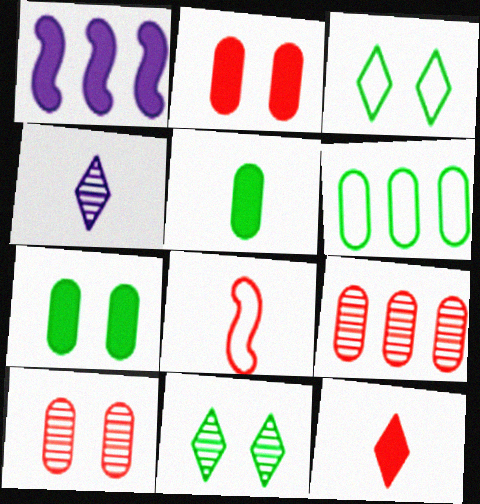[[1, 7, 12], 
[4, 5, 8]]